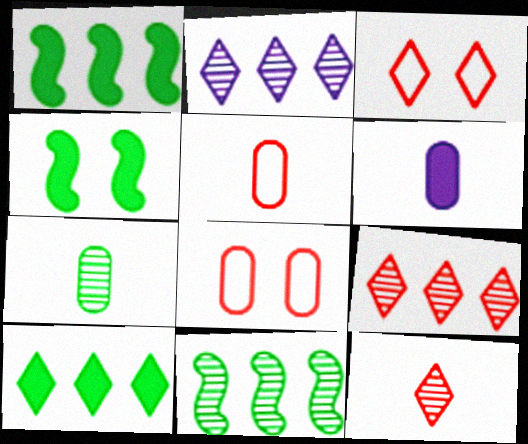[[2, 4, 5], 
[3, 6, 11], 
[5, 6, 7]]